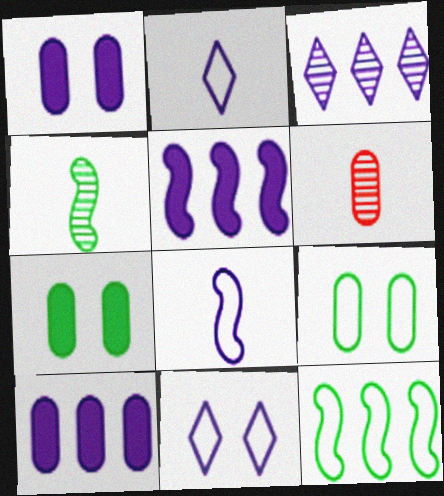[[1, 3, 8], 
[6, 9, 10]]